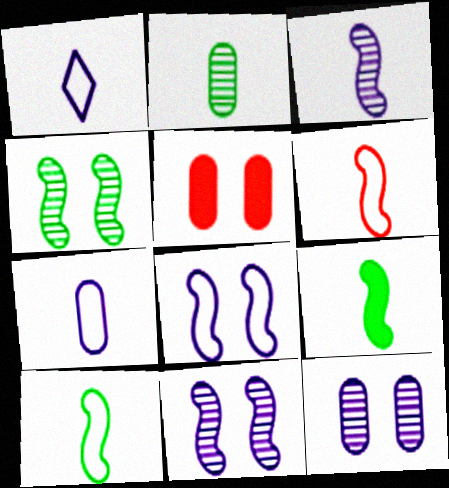[[3, 6, 9]]